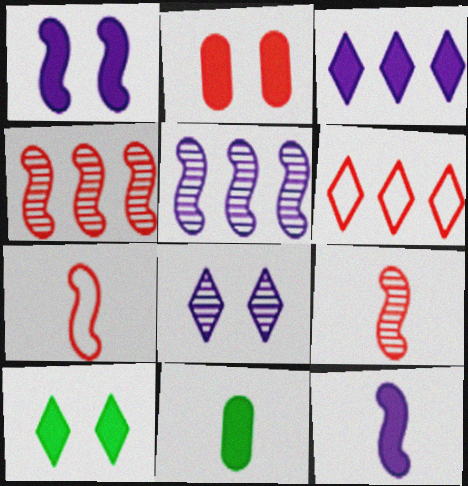[[1, 2, 10], 
[2, 6, 9]]